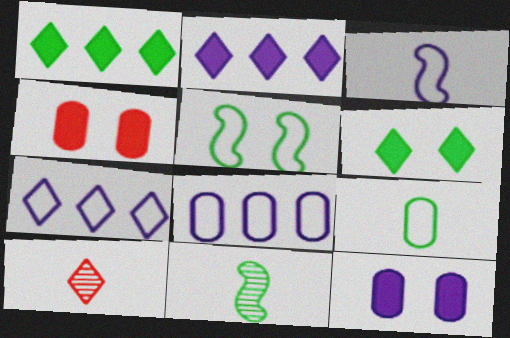[[4, 7, 11], 
[6, 7, 10]]